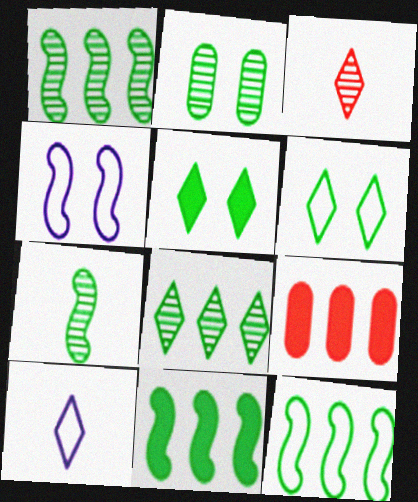[[1, 11, 12], 
[2, 7, 8]]